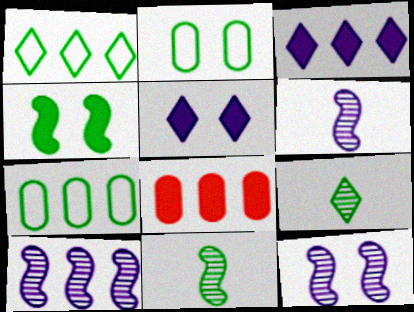[[1, 8, 10], 
[4, 7, 9], 
[6, 10, 12]]